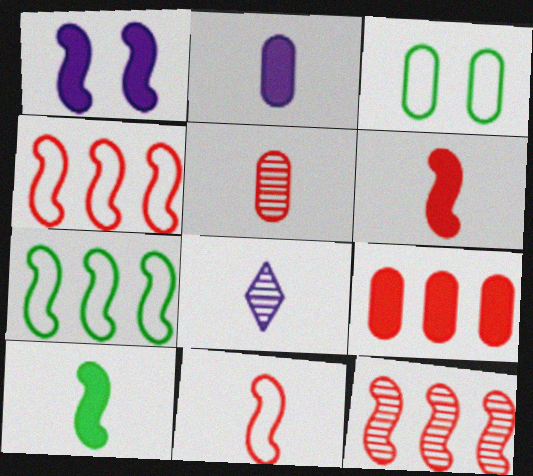[]